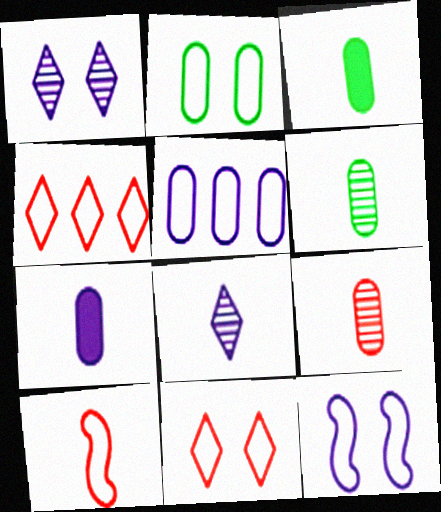[[2, 11, 12], 
[3, 8, 10]]